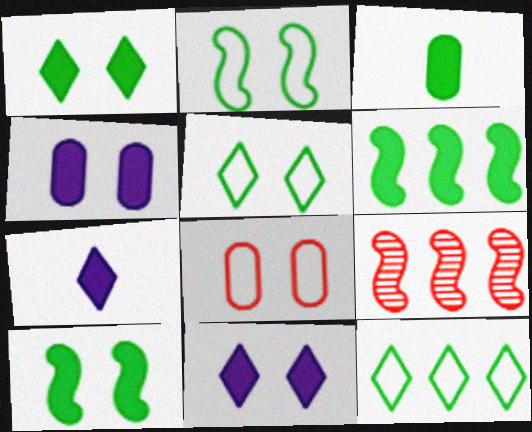[[1, 3, 6]]